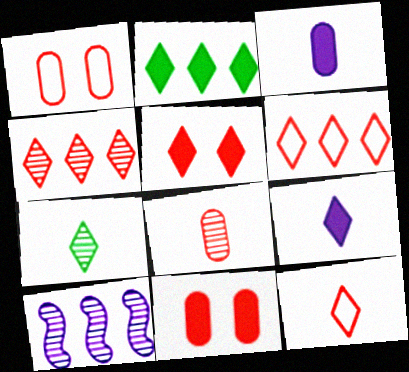[[2, 5, 9], 
[4, 5, 12], 
[7, 9, 12]]